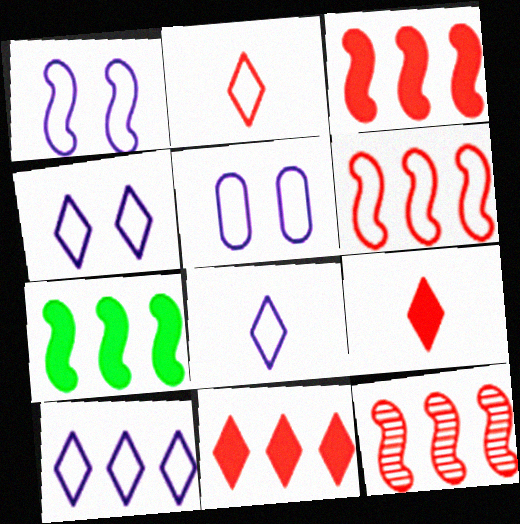[[1, 4, 5], 
[3, 6, 12], 
[4, 8, 10]]